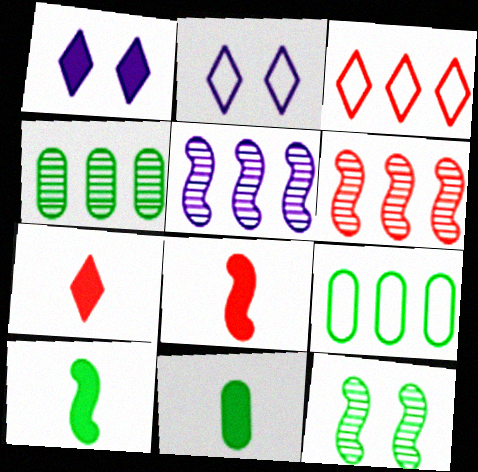[[2, 4, 8], 
[2, 6, 11]]